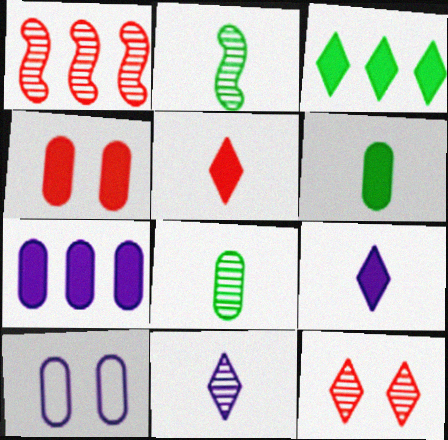[[4, 6, 7]]